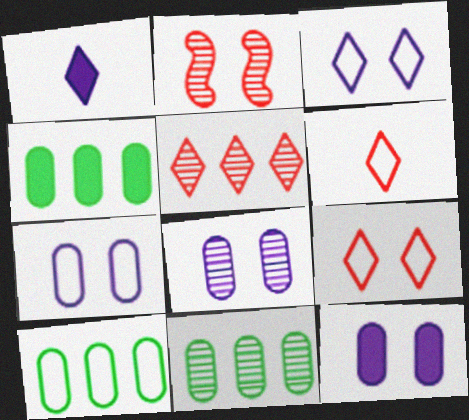[[1, 2, 10], 
[4, 10, 11], 
[7, 8, 12]]